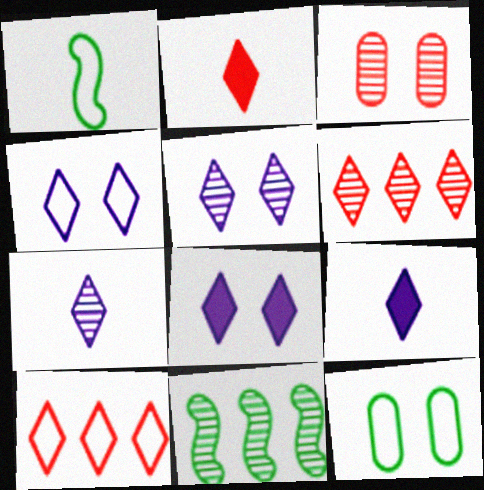[[3, 7, 11], 
[4, 5, 8]]